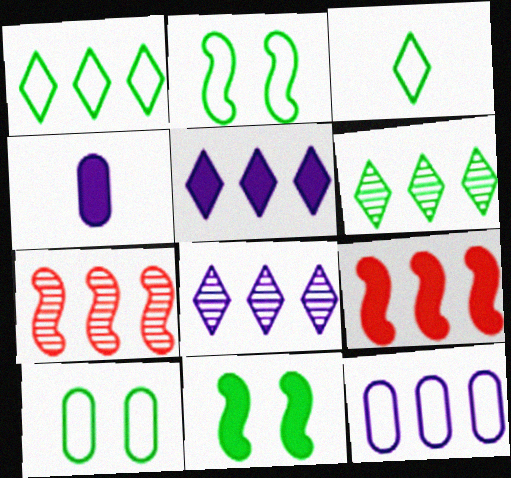[[6, 9, 12]]